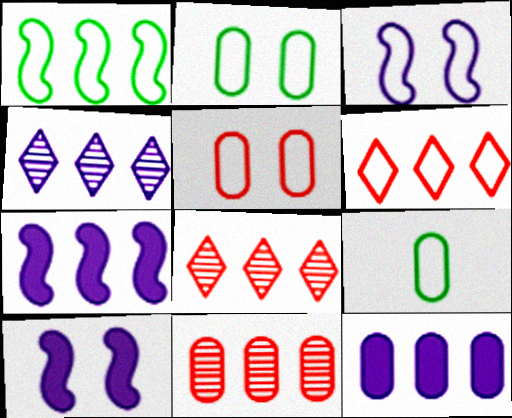[[1, 8, 12], 
[3, 6, 9], 
[8, 9, 10]]